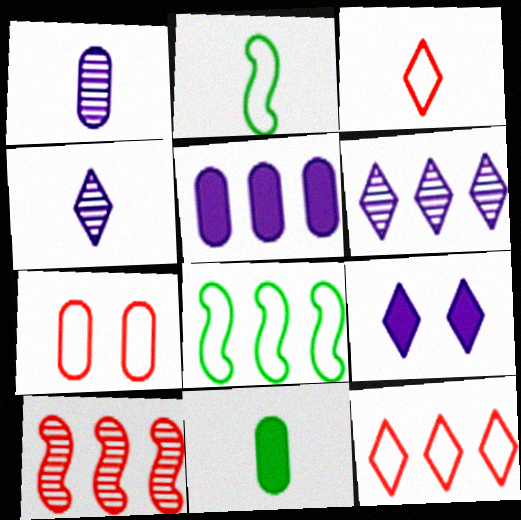[]